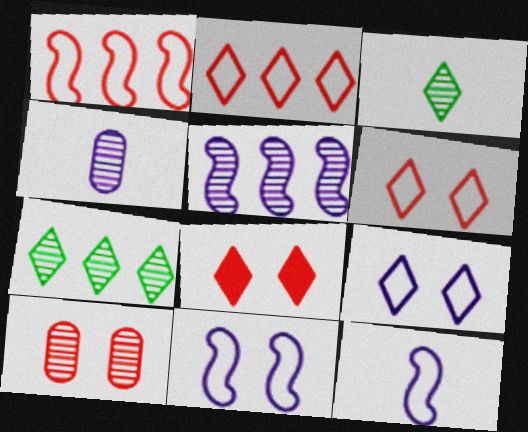[[3, 5, 10]]